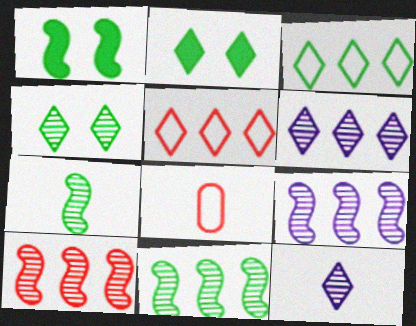[[1, 6, 8], 
[2, 5, 12], 
[2, 8, 9], 
[9, 10, 11]]